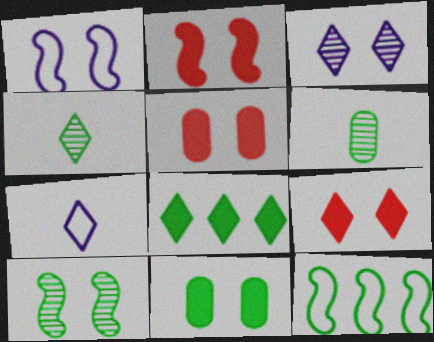[[1, 2, 10], 
[2, 5, 9], 
[4, 11, 12]]